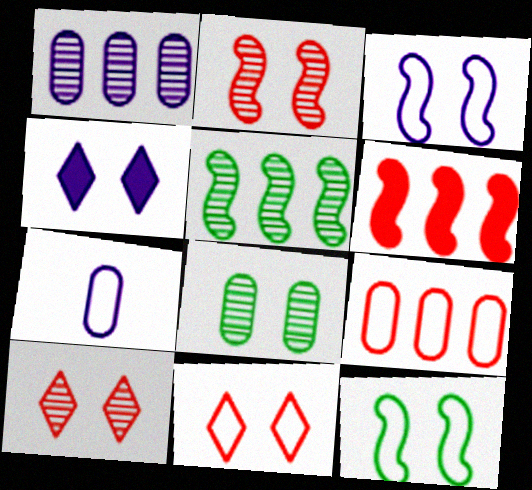[]